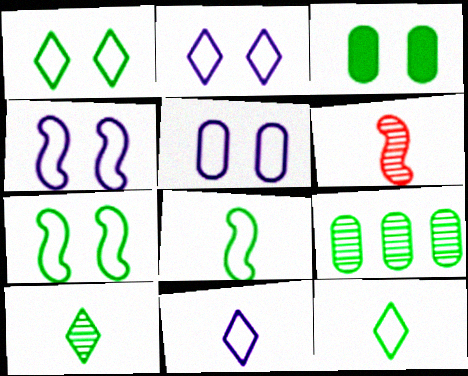[[2, 4, 5]]